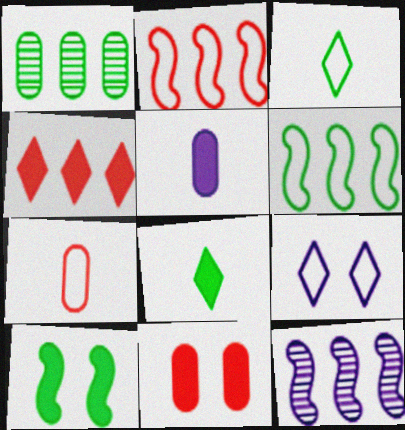[[1, 3, 10], 
[3, 11, 12], 
[4, 5, 10], 
[5, 9, 12], 
[6, 7, 9]]